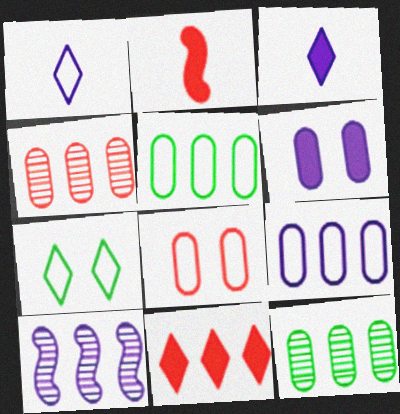[[1, 6, 10], 
[5, 10, 11]]